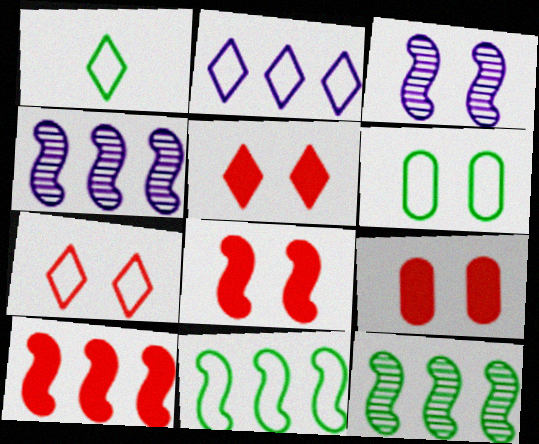[[1, 2, 7], 
[1, 4, 9], 
[1, 6, 11], 
[3, 5, 6], 
[4, 10, 11], 
[5, 8, 9]]